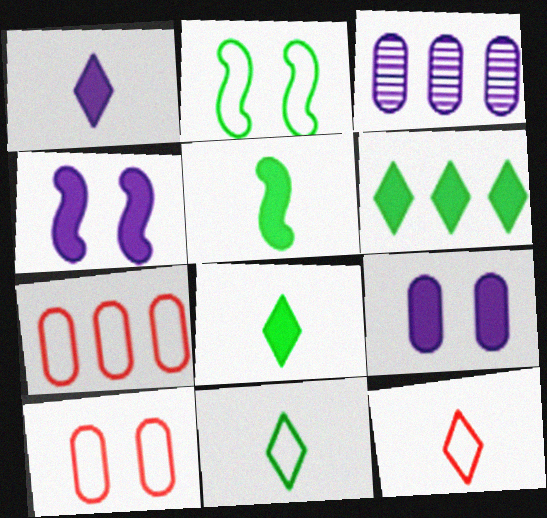[]